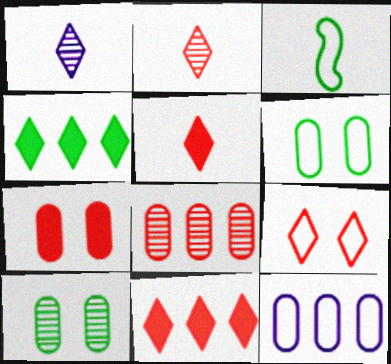[[1, 4, 9], 
[2, 9, 11], 
[3, 4, 10], 
[3, 9, 12]]